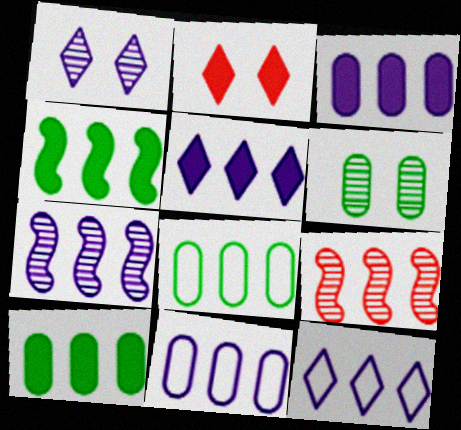[[3, 7, 12], 
[5, 7, 11], 
[5, 8, 9], 
[9, 10, 12]]